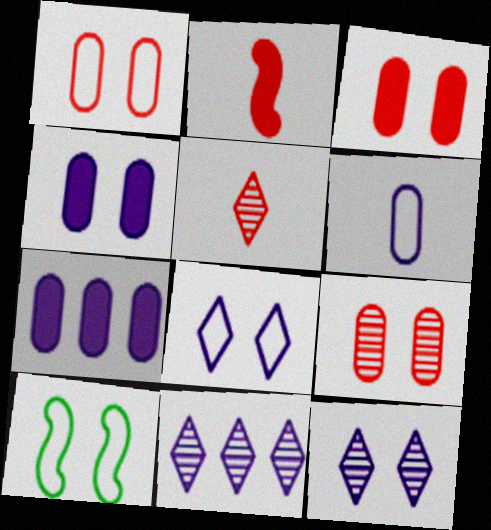[[1, 3, 9], 
[1, 8, 10], 
[3, 10, 12], 
[5, 7, 10]]